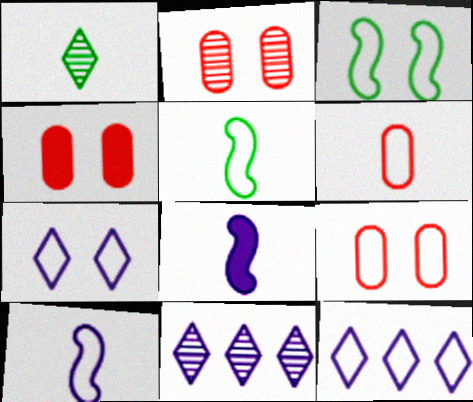[[1, 6, 8], 
[2, 4, 9], 
[3, 6, 12], 
[3, 7, 9], 
[4, 5, 11], 
[5, 9, 12]]